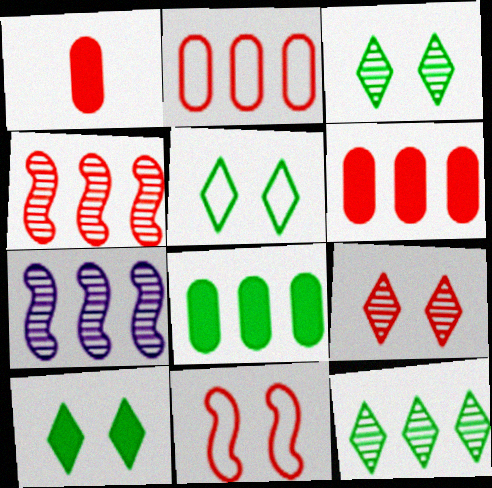[[1, 5, 7], 
[3, 5, 10]]